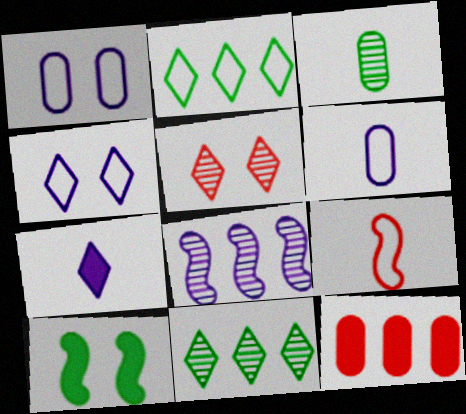[[1, 2, 9], 
[1, 3, 12], 
[1, 5, 10], 
[1, 7, 8], 
[2, 3, 10], 
[2, 5, 7], 
[2, 8, 12], 
[3, 5, 8], 
[3, 7, 9], 
[5, 9, 12], 
[7, 10, 12], 
[8, 9, 10]]